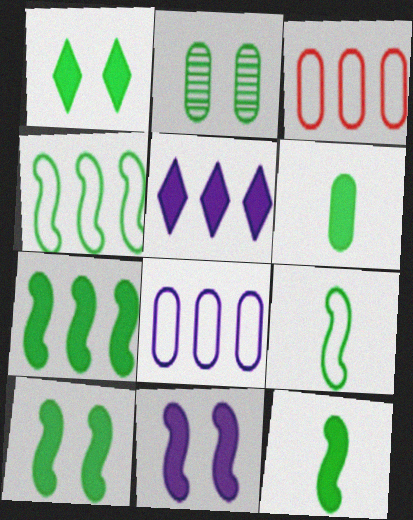[[1, 6, 7], 
[7, 10, 12]]